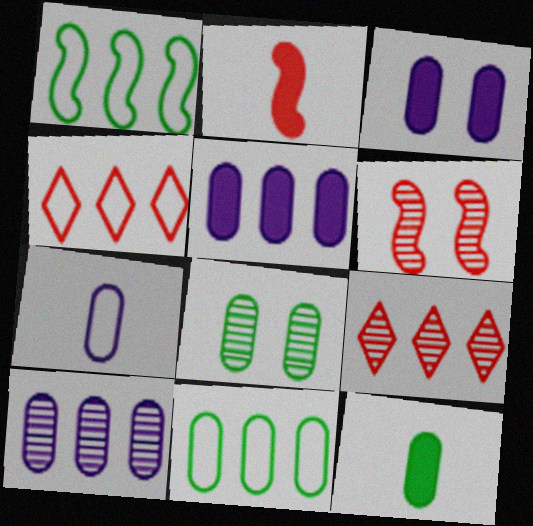[[1, 5, 9], 
[3, 7, 10], 
[8, 11, 12]]